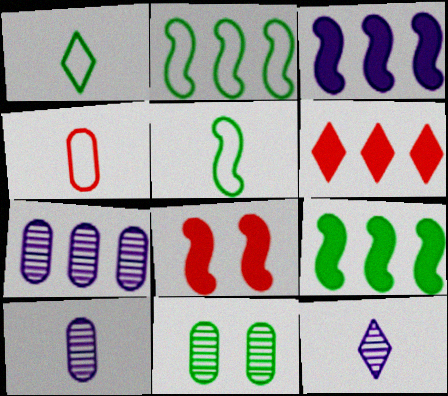[[1, 7, 8], 
[1, 9, 11], 
[2, 6, 7]]